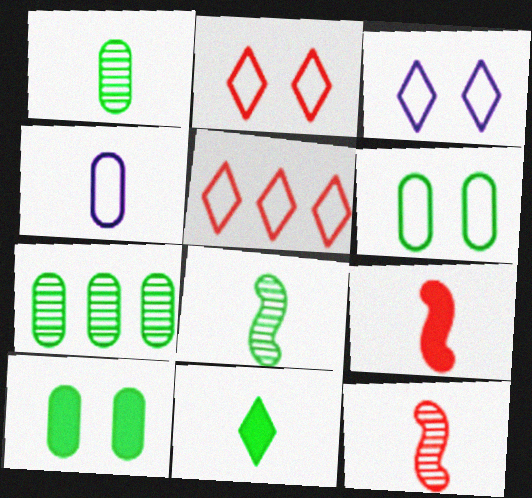[[3, 7, 9], 
[4, 11, 12]]